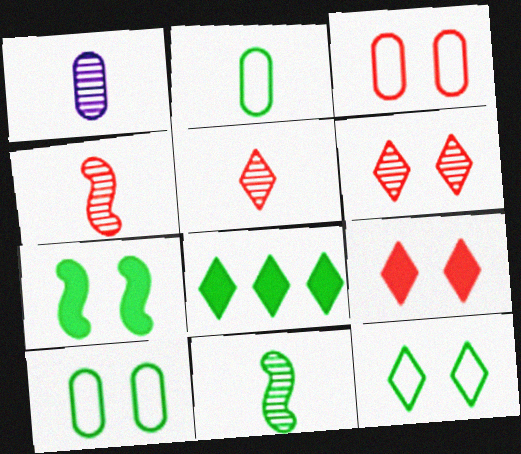[[1, 5, 11], 
[8, 10, 11]]